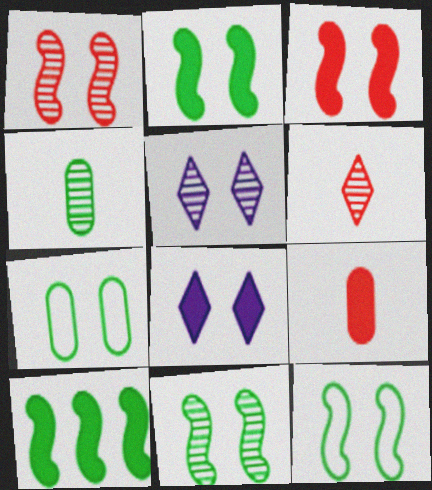[[1, 7, 8], 
[2, 11, 12], 
[3, 5, 7], 
[8, 9, 10]]